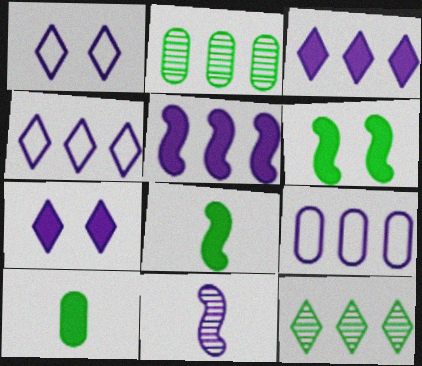[[7, 9, 11]]